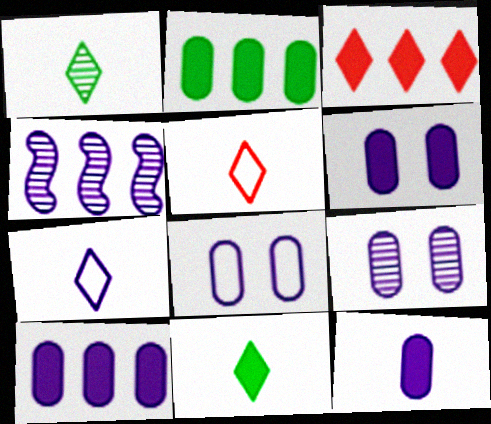[[4, 6, 7], 
[6, 8, 9], 
[6, 10, 12]]